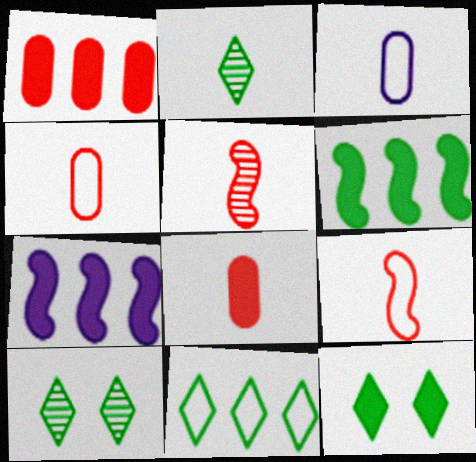[[2, 11, 12], 
[4, 7, 10], 
[7, 8, 12]]